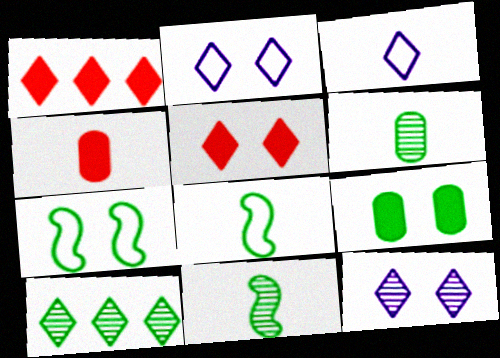[[3, 4, 11], 
[3, 5, 10], 
[8, 9, 10]]